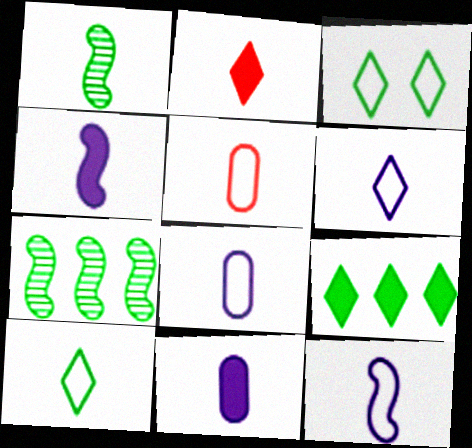[[1, 2, 8], 
[5, 10, 12], 
[6, 8, 12]]